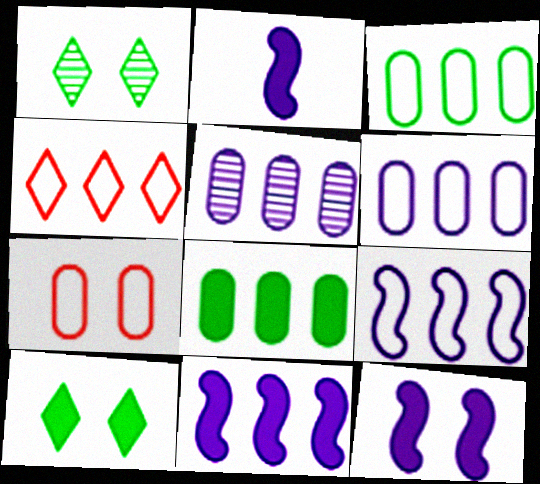[[1, 7, 12], 
[2, 11, 12], 
[3, 4, 9]]